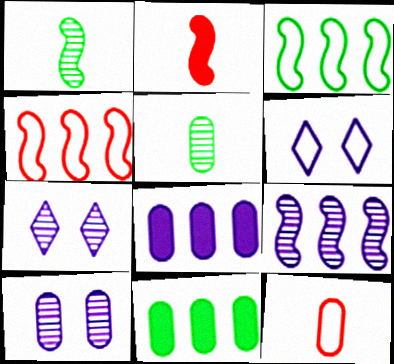[[3, 6, 12], 
[10, 11, 12]]